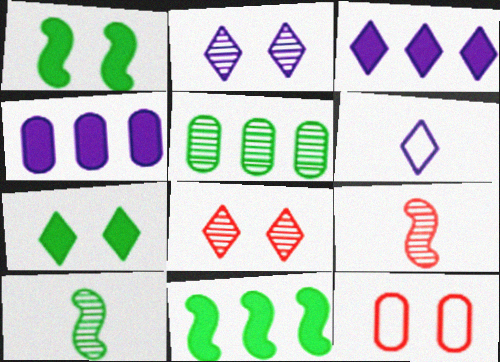[[1, 2, 12], 
[2, 3, 6], 
[2, 5, 9], 
[3, 10, 12]]